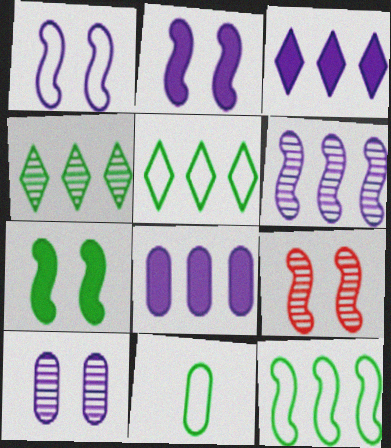[[1, 7, 9], 
[3, 9, 11], 
[4, 7, 11]]